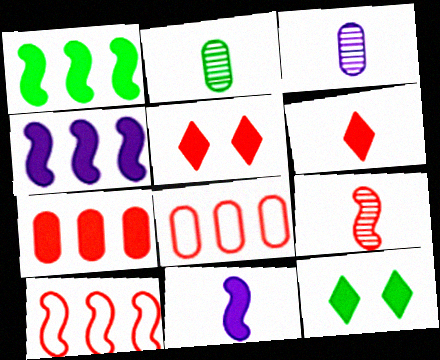[[3, 10, 12], 
[5, 8, 9], 
[7, 11, 12]]